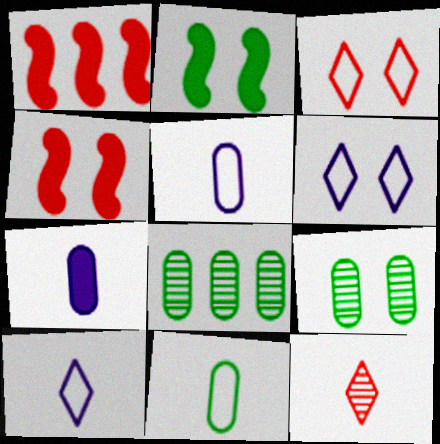[[1, 9, 10], 
[4, 6, 9], 
[4, 8, 10]]